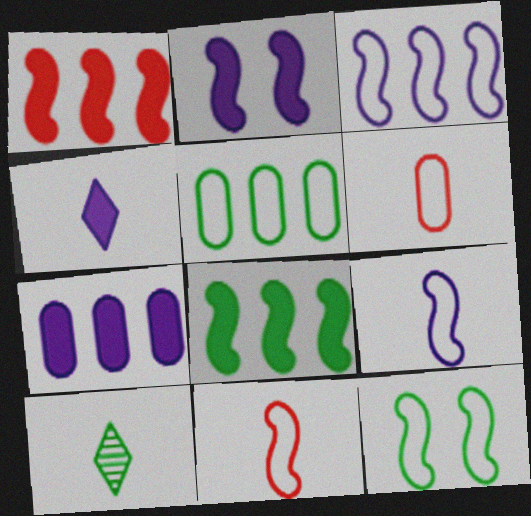[[2, 4, 7], 
[3, 11, 12]]